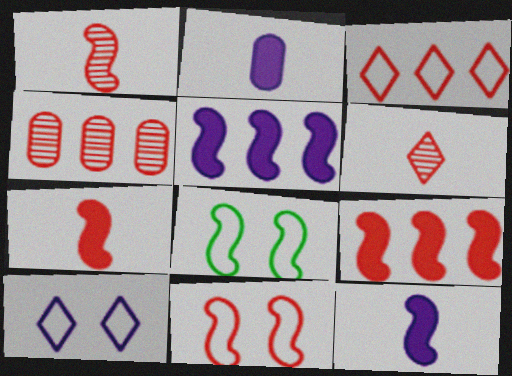[[1, 5, 8], 
[1, 9, 11], 
[3, 4, 9]]